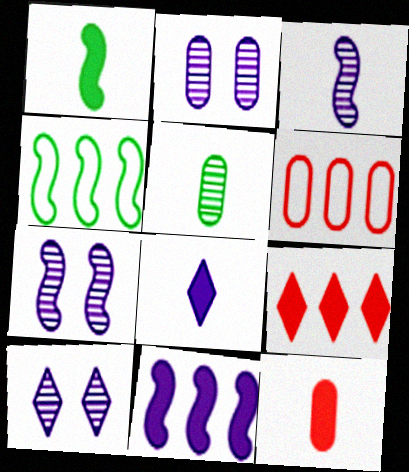[[1, 6, 10], 
[1, 8, 12], 
[2, 7, 10], 
[4, 10, 12]]